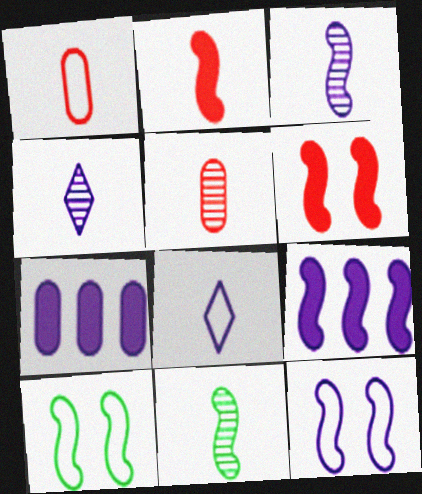[[3, 9, 12], 
[4, 5, 11], 
[4, 7, 12]]